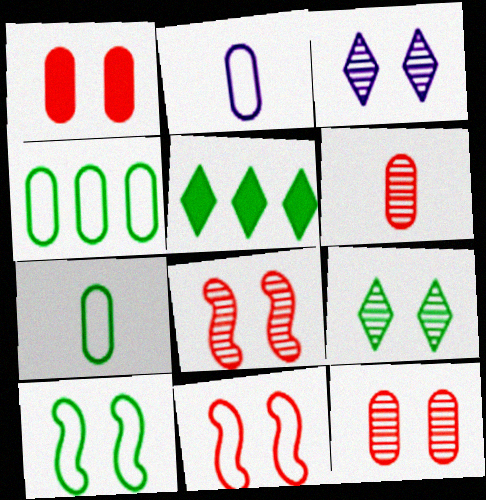[[1, 3, 10], 
[2, 5, 8]]